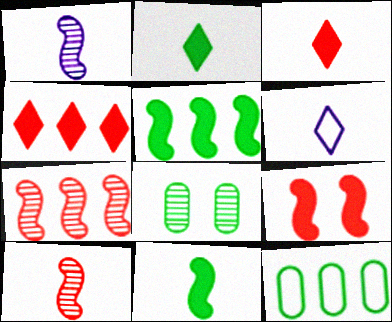[]